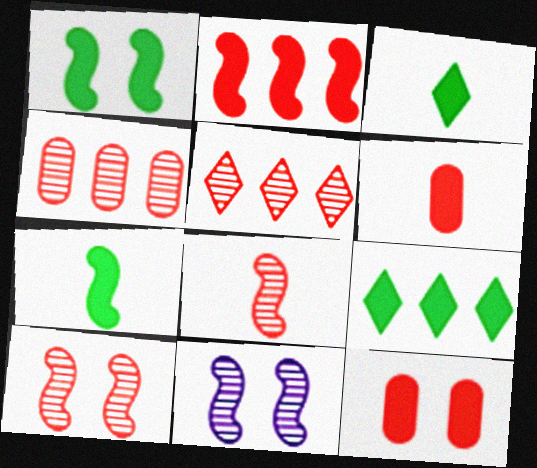[]